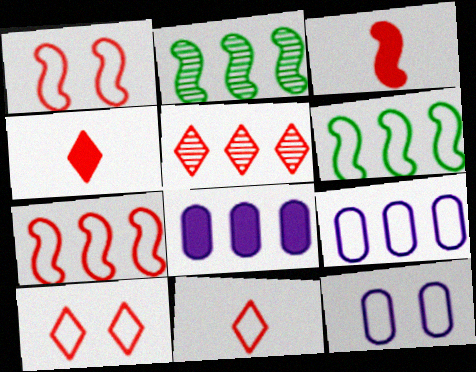[[2, 4, 12], 
[4, 5, 10], 
[5, 6, 8], 
[6, 11, 12]]